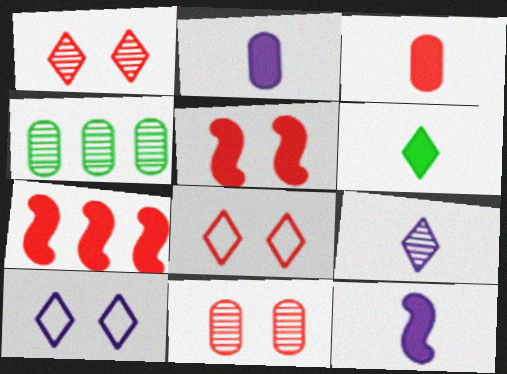[[3, 6, 12], 
[4, 8, 12], 
[5, 8, 11]]